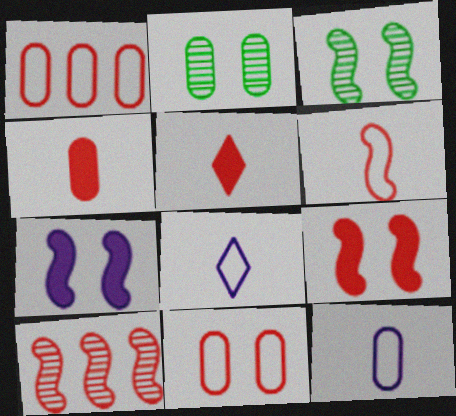[[5, 10, 11], 
[6, 9, 10]]